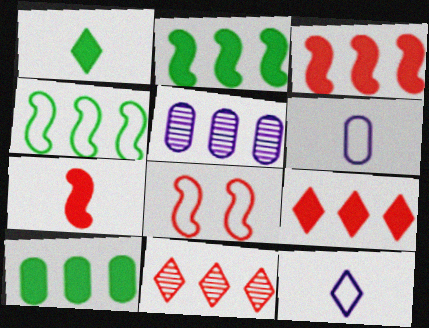[[1, 5, 8], 
[4, 5, 9]]